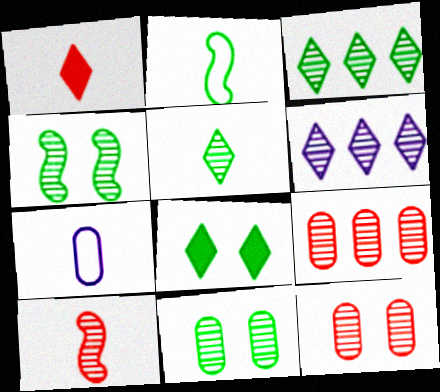[[6, 10, 11]]